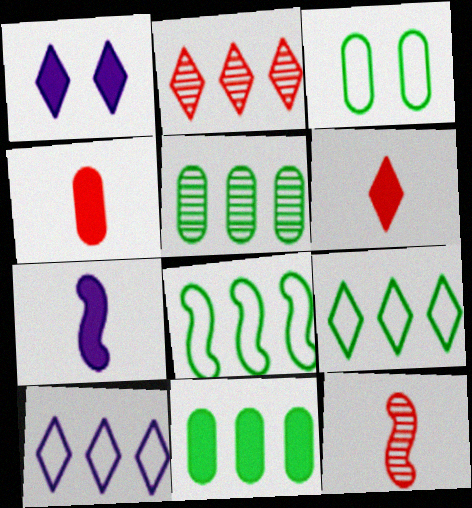[[2, 3, 7]]